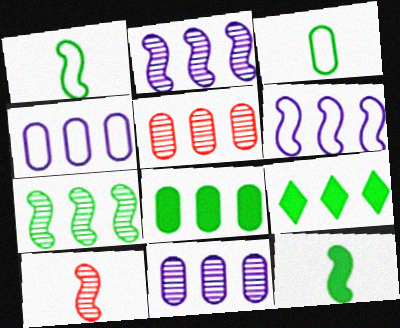[[4, 5, 8], 
[5, 6, 9]]